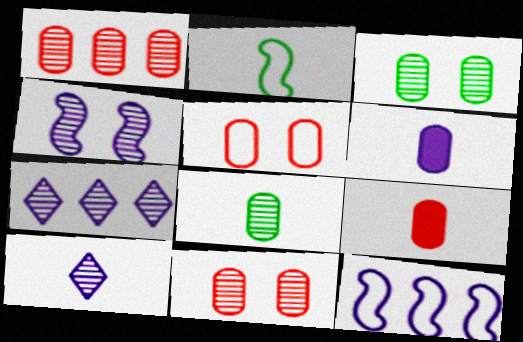[[1, 5, 9], 
[2, 9, 10]]